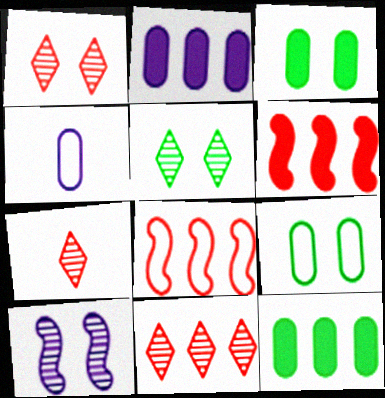[[1, 7, 11], 
[4, 5, 6]]